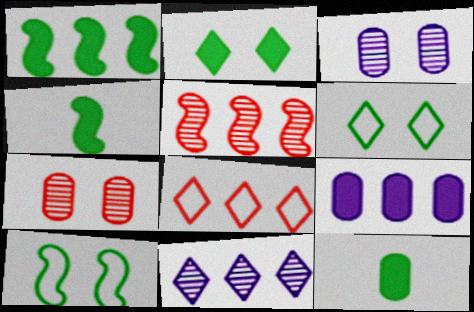[[1, 2, 12], 
[3, 4, 8]]